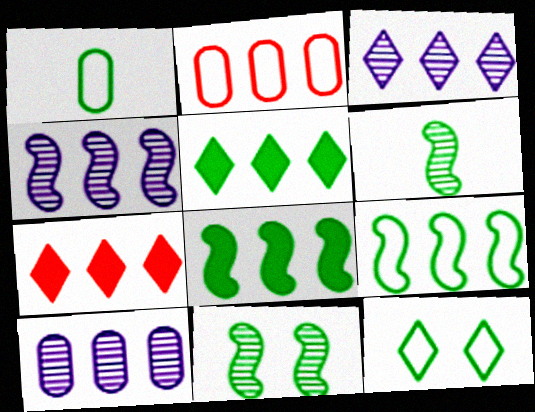[[1, 5, 11], 
[1, 9, 12], 
[2, 3, 8], 
[2, 4, 5], 
[3, 4, 10], 
[7, 9, 10]]